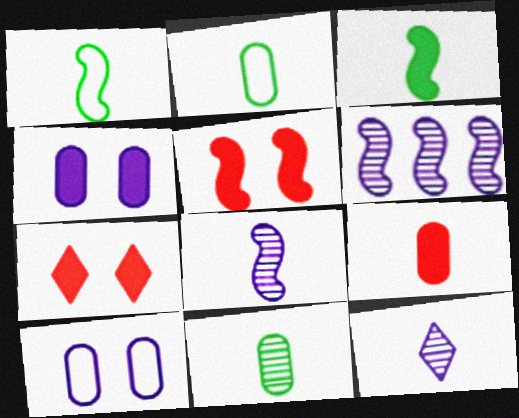[[1, 5, 6], 
[1, 9, 12], 
[2, 6, 7]]